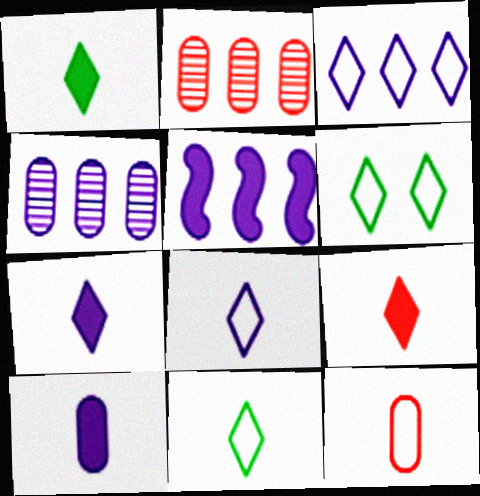[[1, 7, 9], 
[3, 4, 5]]